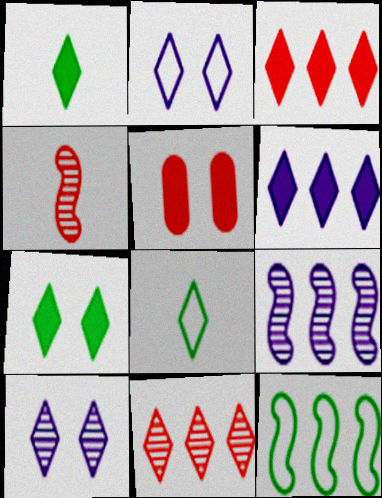[[1, 2, 11], 
[3, 8, 10], 
[5, 8, 9]]